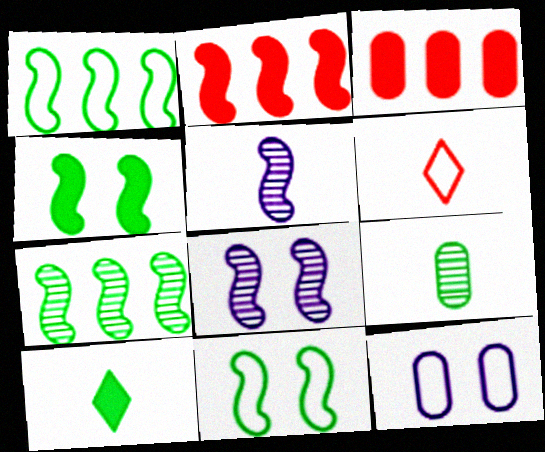[[1, 6, 12], 
[2, 5, 11], 
[3, 9, 12]]